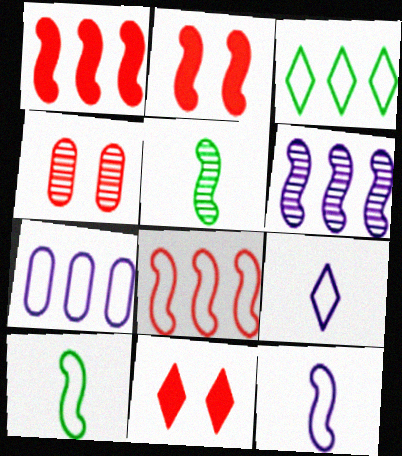[[2, 6, 10], 
[3, 7, 8], 
[5, 7, 11]]